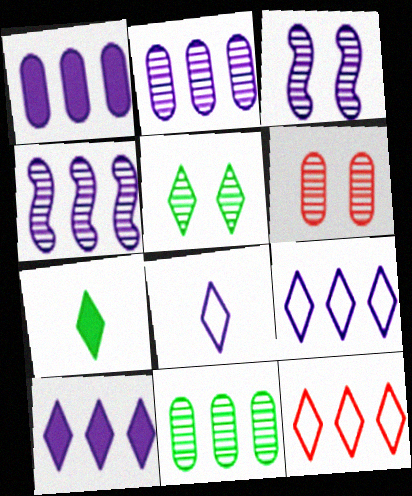[[1, 3, 8], 
[1, 4, 9], 
[3, 5, 6]]